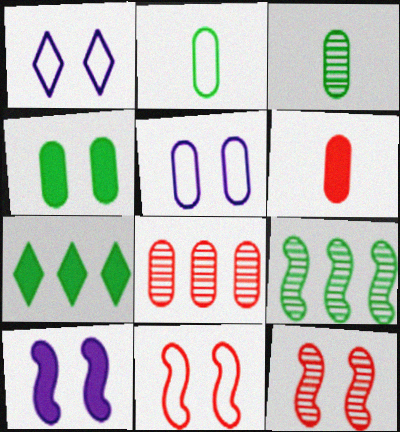[[1, 4, 12], 
[1, 6, 9], 
[6, 7, 10]]